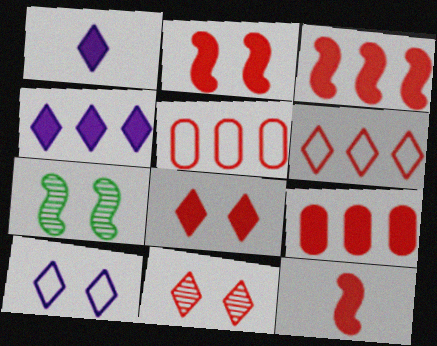[[1, 5, 7], 
[2, 3, 12], 
[5, 11, 12], 
[8, 9, 12]]